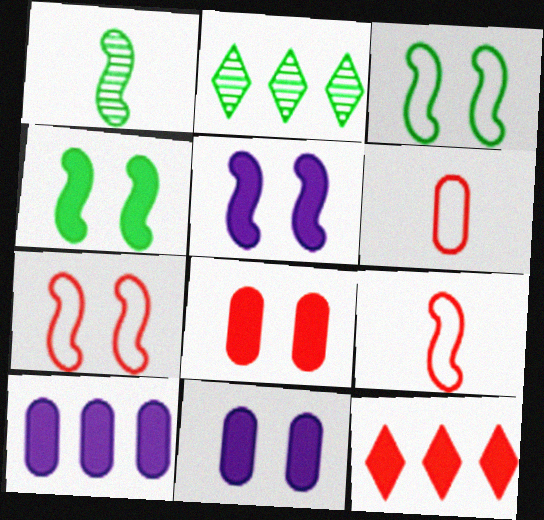[[2, 5, 6], 
[2, 9, 11]]